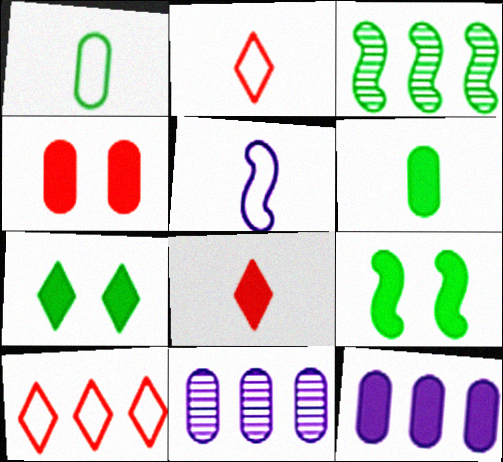[[1, 2, 5], 
[1, 3, 7], 
[1, 4, 11], 
[2, 9, 11], 
[3, 10, 12], 
[4, 6, 12], 
[8, 9, 12]]